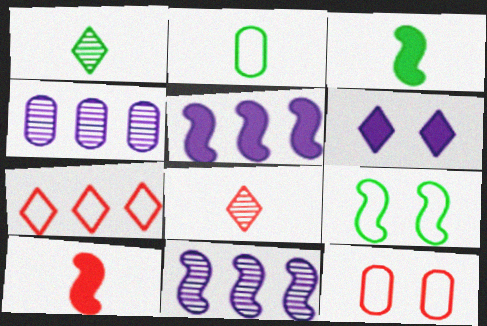[[1, 2, 3], 
[1, 5, 12], 
[1, 6, 7], 
[9, 10, 11]]